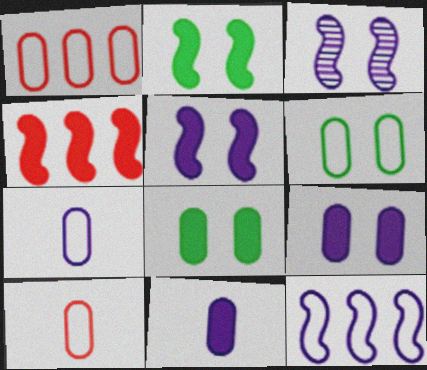[[1, 6, 7]]